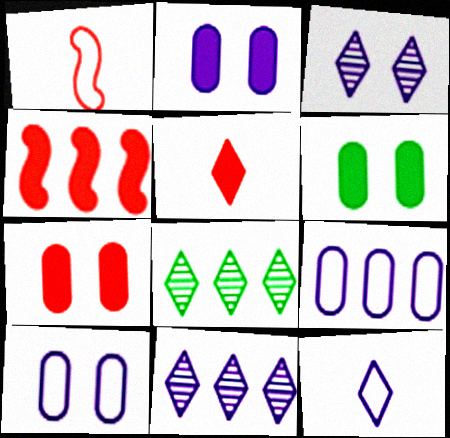[[1, 2, 8], 
[1, 6, 11], 
[2, 6, 7], 
[4, 5, 7], 
[4, 8, 9]]